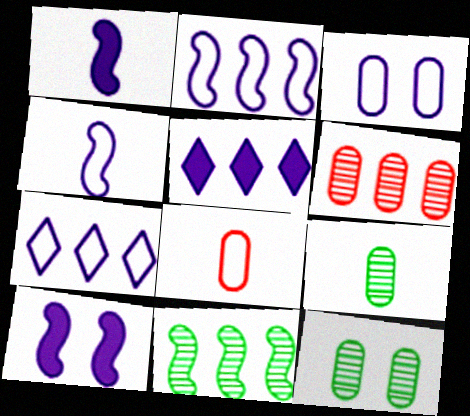[[3, 4, 7]]